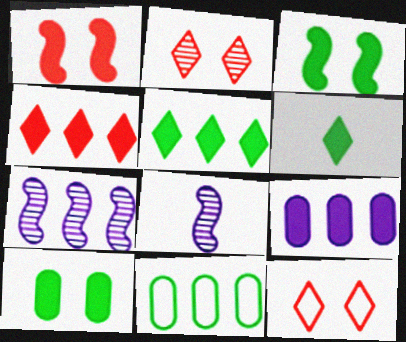[[1, 6, 9], 
[4, 7, 11]]